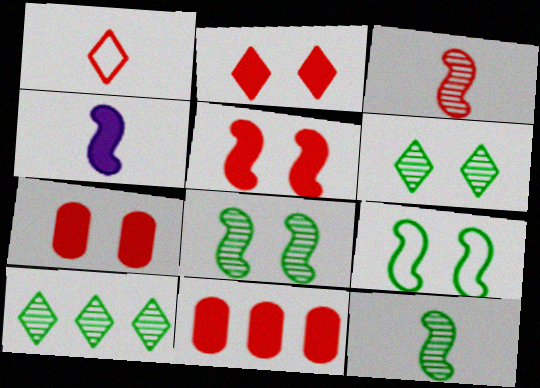[[2, 5, 7]]